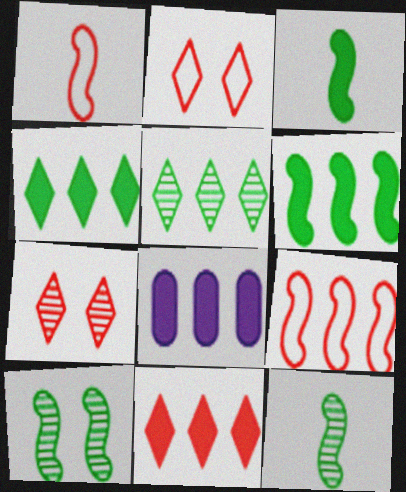[[2, 8, 12], 
[5, 8, 9], 
[6, 8, 11]]